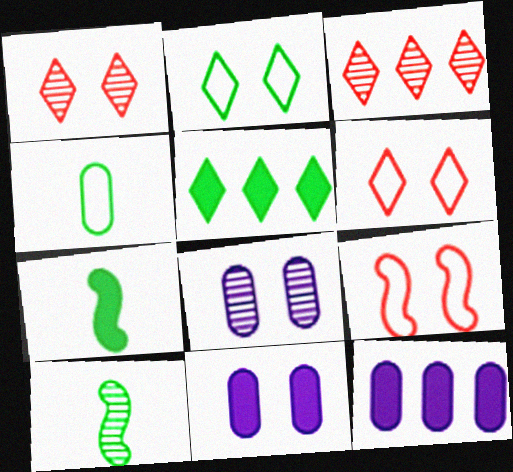[[3, 8, 10], 
[6, 10, 12]]